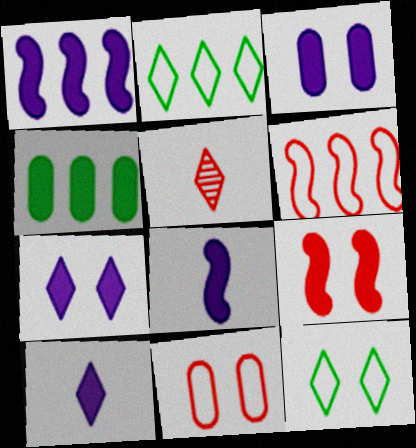[[1, 3, 10], 
[2, 5, 7], 
[4, 9, 10]]